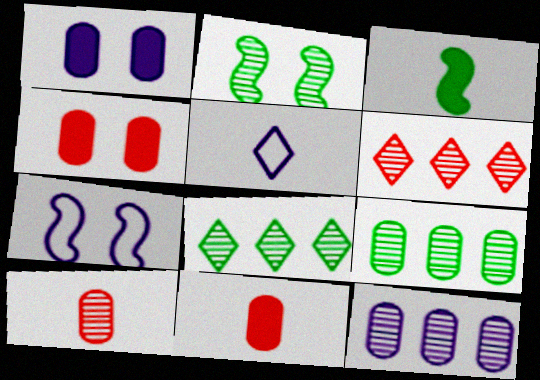[[3, 5, 10], 
[7, 8, 11]]